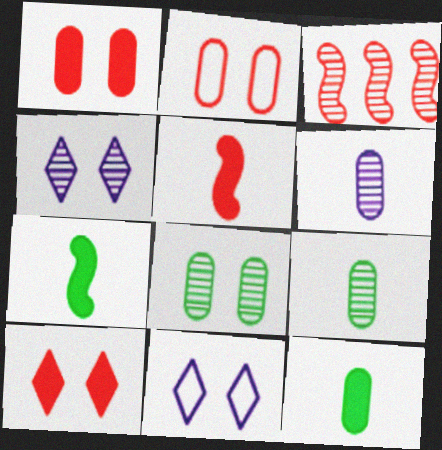[[3, 4, 9], 
[3, 11, 12]]